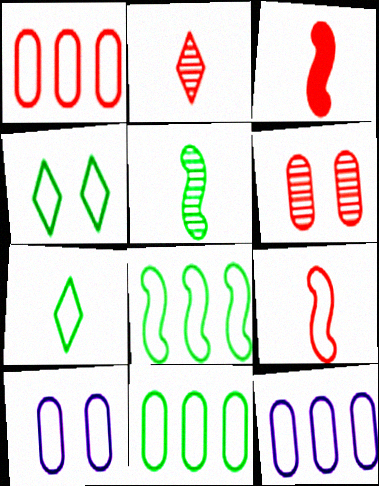[[1, 11, 12], 
[4, 9, 12]]